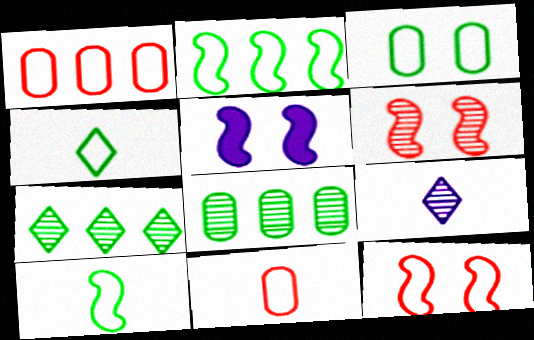[[2, 3, 4], 
[5, 7, 11], 
[6, 8, 9]]